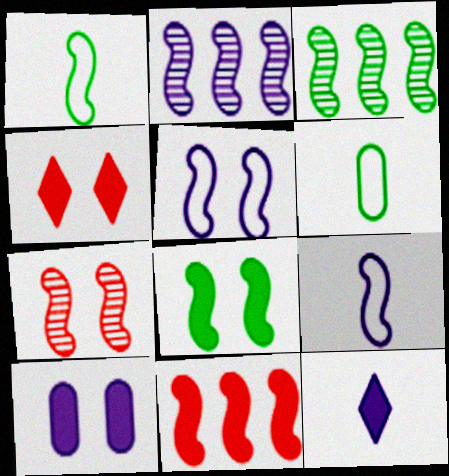[[1, 3, 8], 
[2, 4, 6], 
[4, 8, 10], 
[5, 7, 8]]